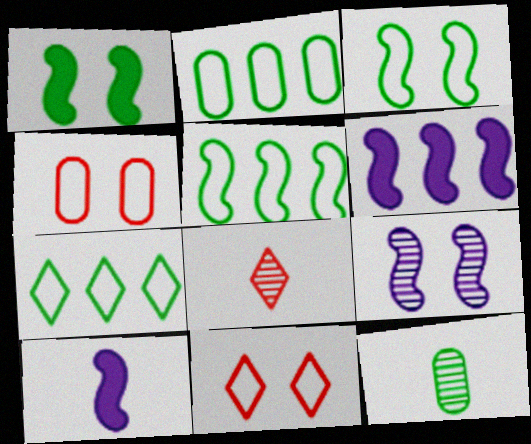[[1, 7, 12], 
[2, 5, 7], 
[6, 11, 12]]